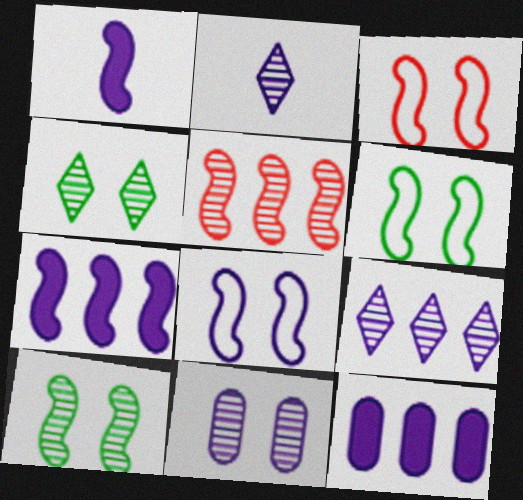[[1, 5, 6], 
[2, 8, 12], 
[3, 6, 8]]